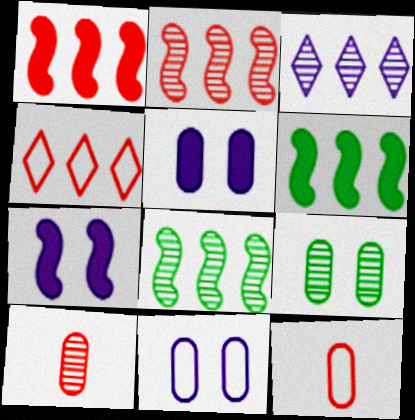[]